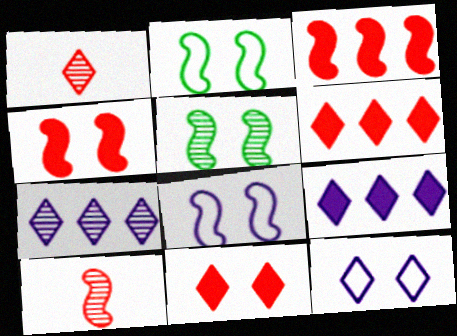[[4, 5, 8]]